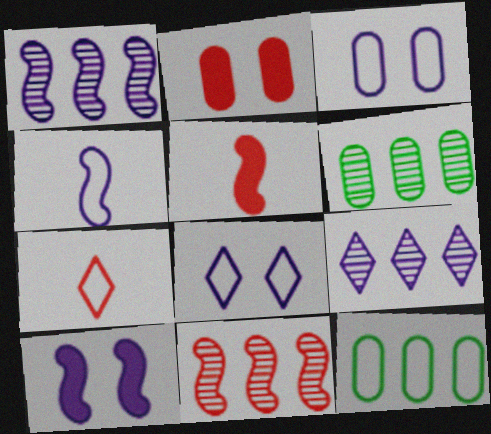[[1, 4, 10], 
[2, 7, 11], 
[5, 6, 8], 
[6, 7, 10], 
[6, 9, 11]]